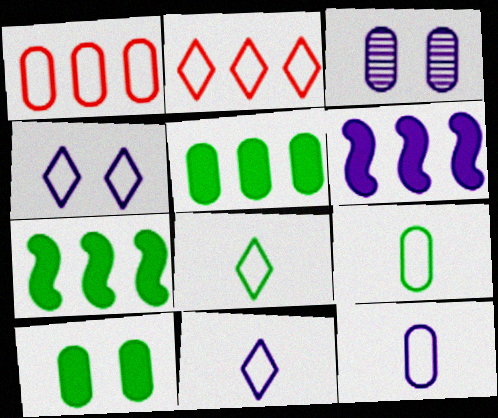[[2, 4, 8], 
[3, 6, 11]]